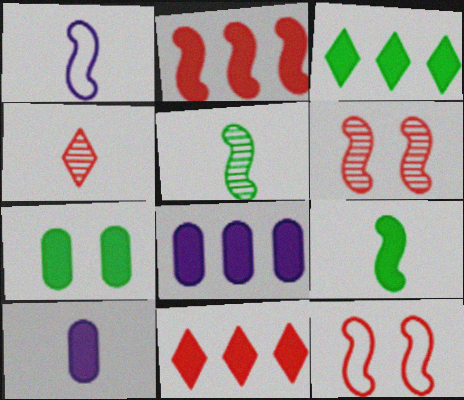[[2, 3, 8], 
[3, 7, 9]]